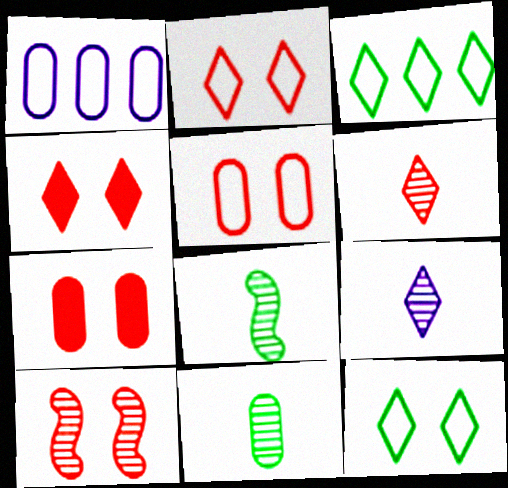[[1, 4, 8], 
[1, 7, 11], 
[2, 7, 10], 
[3, 4, 9], 
[4, 5, 10]]